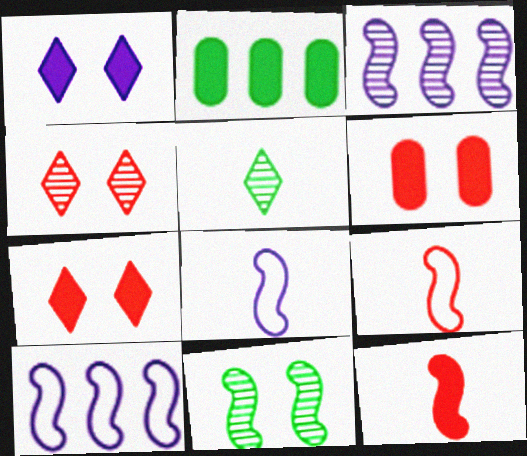[[1, 2, 12], 
[2, 4, 8], 
[5, 6, 10], 
[10, 11, 12]]